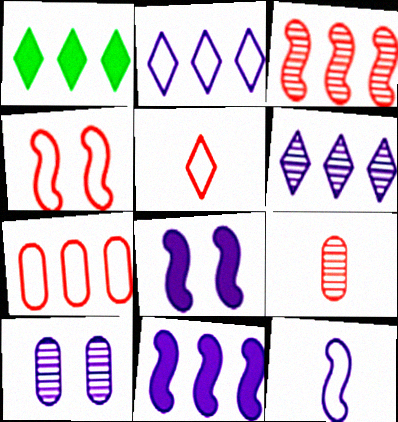[[4, 5, 7]]